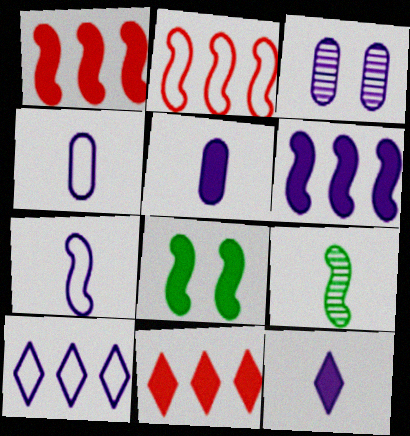[[5, 8, 11]]